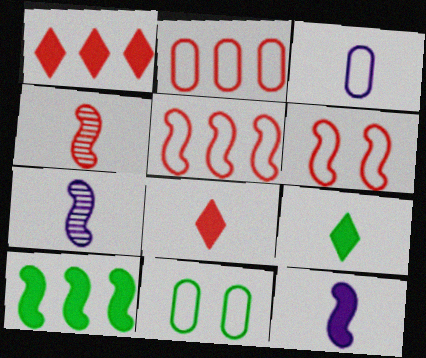[[1, 7, 11], 
[2, 3, 11], 
[3, 4, 9], 
[6, 7, 10]]